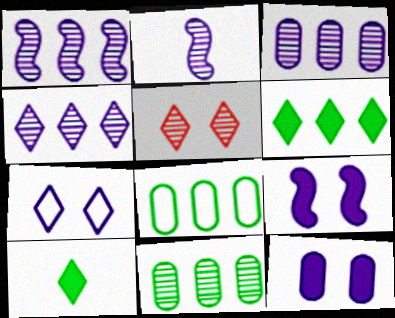[[1, 3, 4], 
[2, 5, 11]]